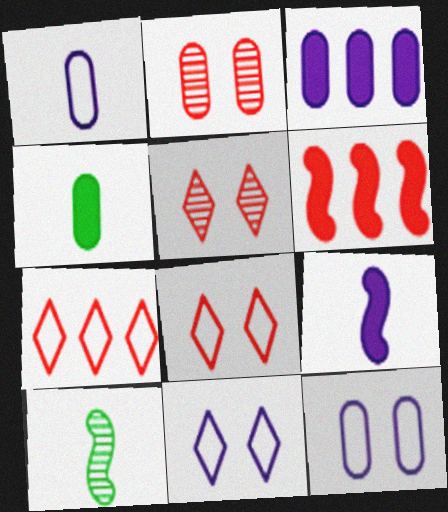[[3, 8, 10]]